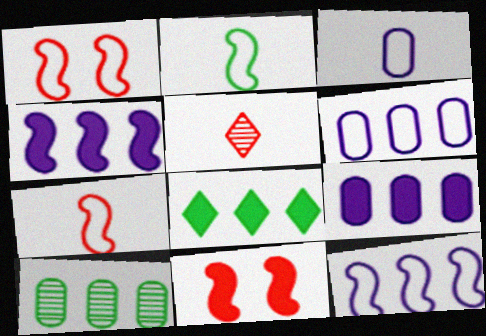[[1, 2, 12]]